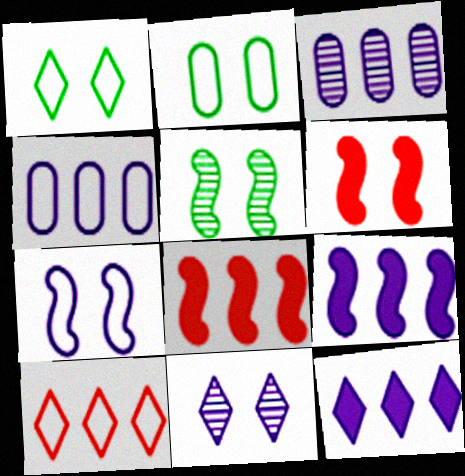[[2, 6, 11], 
[5, 6, 7]]